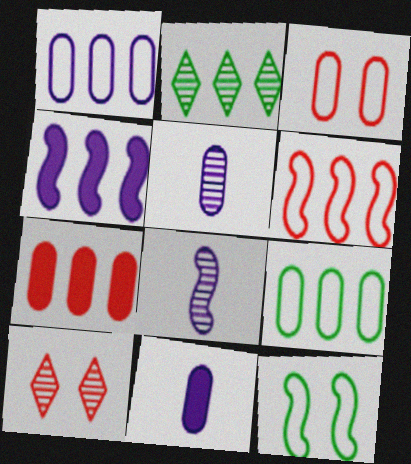[]